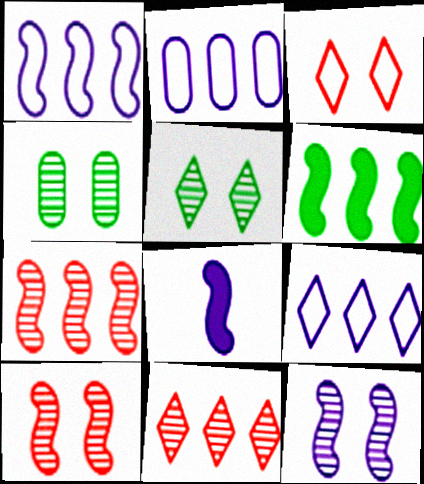[[1, 2, 9], 
[1, 6, 7], 
[1, 8, 12], 
[2, 6, 11]]